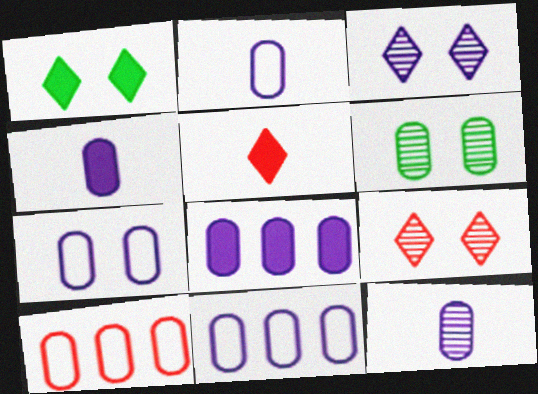[[2, 4, 12], 
[2, 7, 11], 
[4, 6, 10], 
[7, 8, 12]]